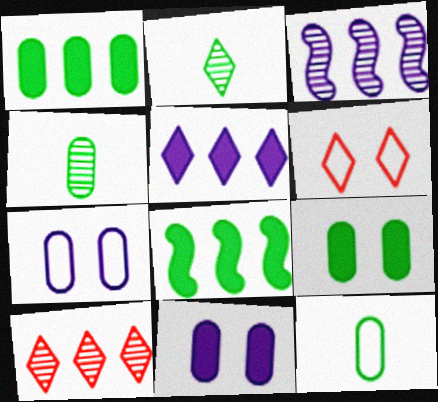[[2, 5, 6]]